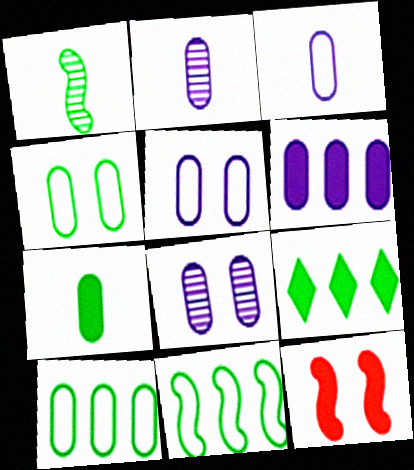[[1, 4, 9], 
[2, 5, 6], 
[3, 6, 8]]